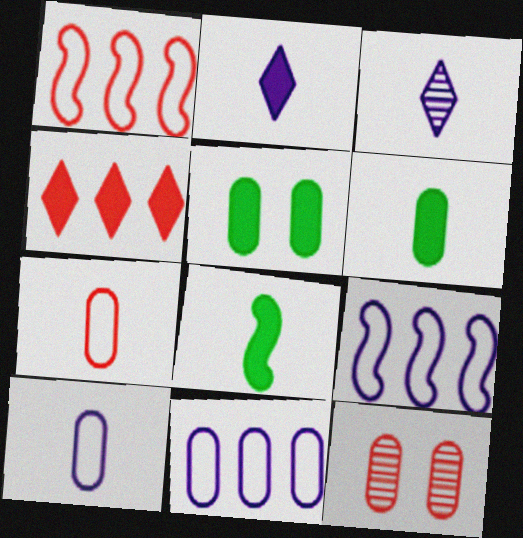[[1, 3, 5], 
[3, 7, 8], 
[6, 11, 12]]